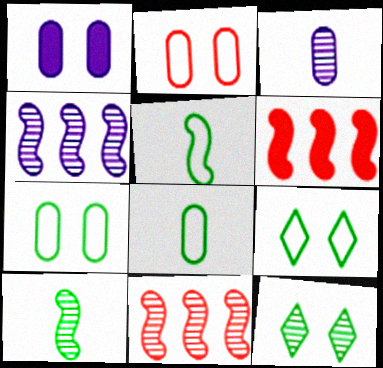[[3, 6, 9], 
[3, 11, 12]]